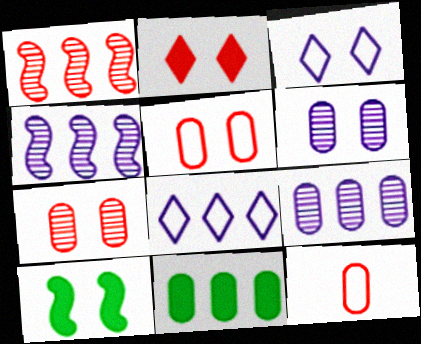[[1, 2, 12], 
[1, 8, 11], 
[3, 7, 10], 
[6, 11, 12]]